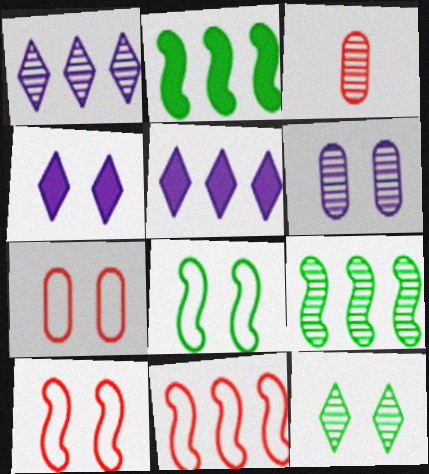[[3, 5, 8]]